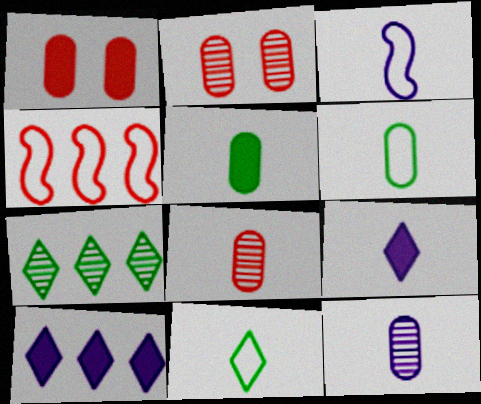[[1, 3, 7], 
[3, 9, 12]]